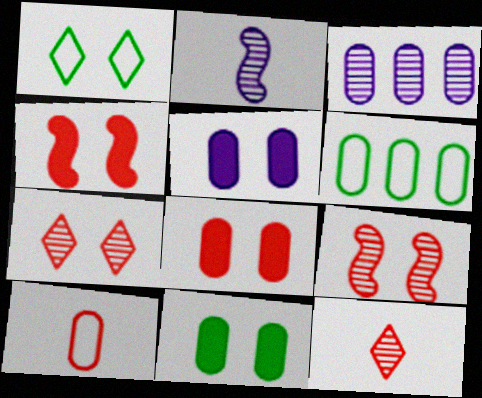[[1, 5, 9], 
[3, 10, 11], 
[5, 8, 11]]